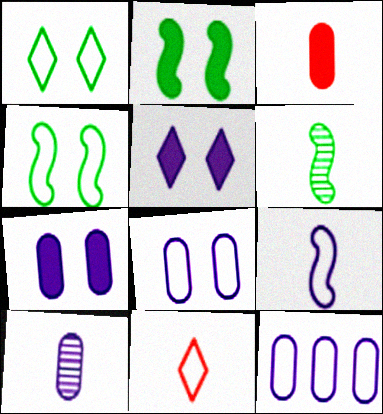[[4, 11, 12], 
[7, 10, 12]]